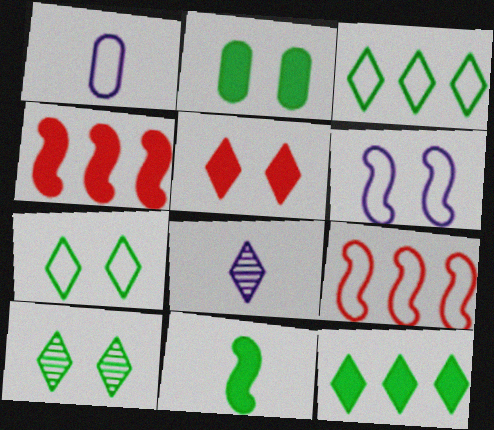[[1, 4, 10], 
[1, 7, 9], 
[2, 8, 9], 
[2, 11, 12], 
[3, 5, 8]]